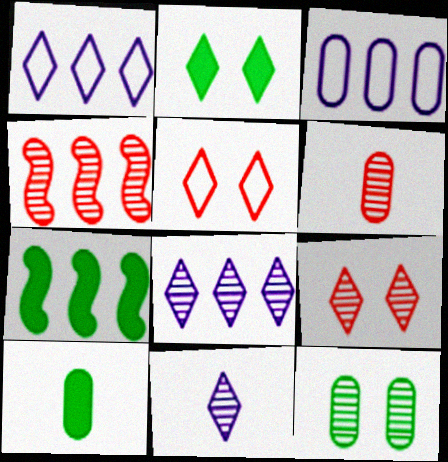[[2, 7, 10], 
[4, 6, 9], 
[4, 11, 12]]